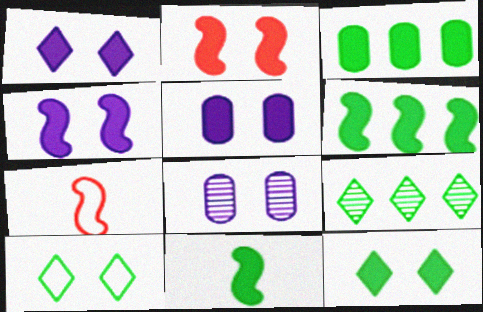[[1, 4, 5], 
[2, 5, 12], 
[2, 8, 10], 
[3, 11, 12], 
[5, 7, 9]]